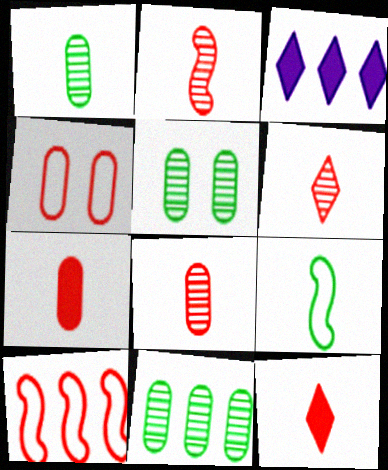[[1, 5, 11], 
[2, 6, 8], 
[3, 10, 11]]